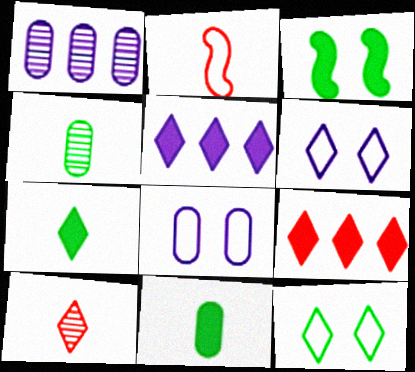[[5, 10, 12]]